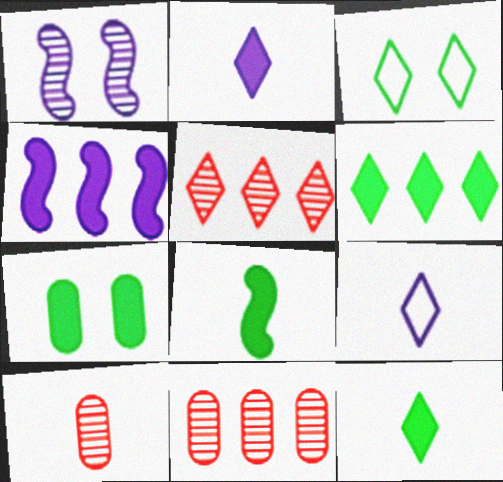[[2, 3, 5], 
[3, 4, 10], 
[6, 7, 8], 
[8, 9, 10]]